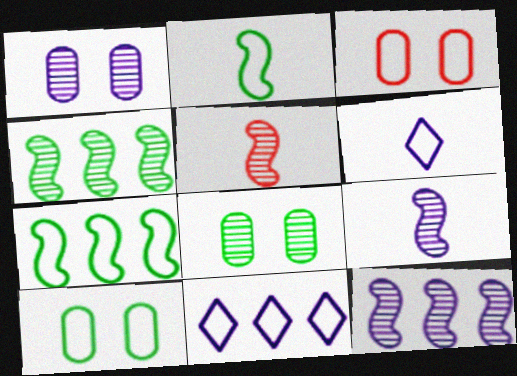[[2, 3, 11], 
[3, 6, 7]]